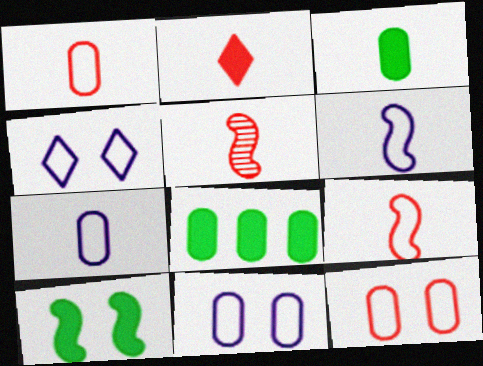[[1, 2, 5], 
[4, 5, 8]]